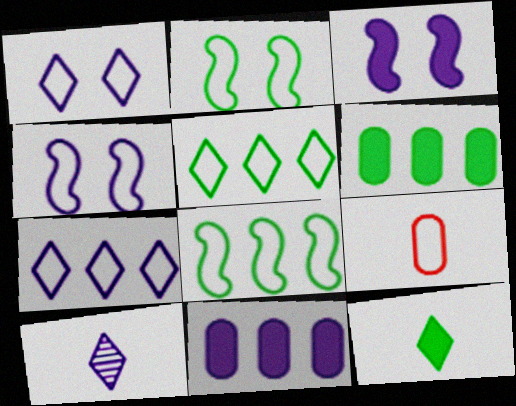[[1, 8, 9], 
[2, 7, 9], 
[4, 5, 9], 
[4, 10, 11]]